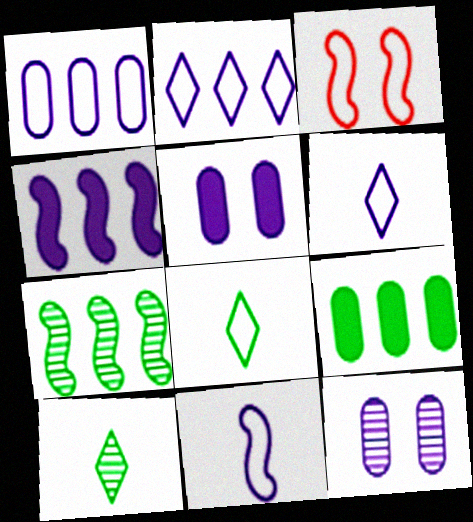[[1, 3, 8], 
[4, 6, 12]]